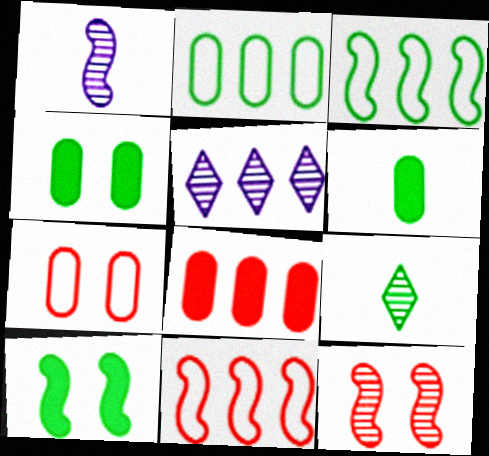[[1, 10, 11], 
[2, 9, 10], 
[3, 4, 9], 
[3, 5, 8]]